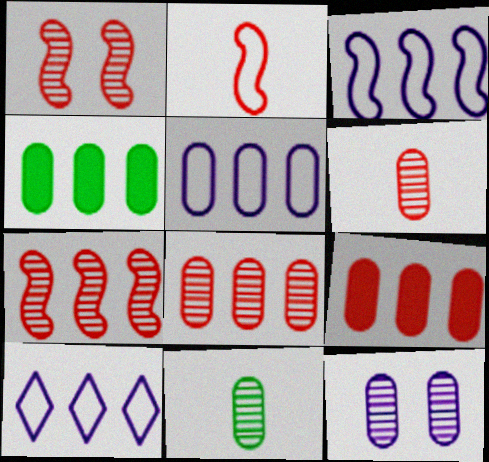[[3, 5, 10], 
[4, 5, 8], 
[4, 7, 10], 
[8, 11, 12]]